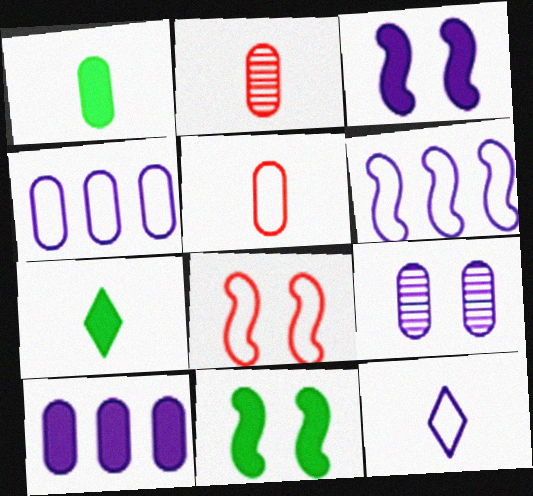[]